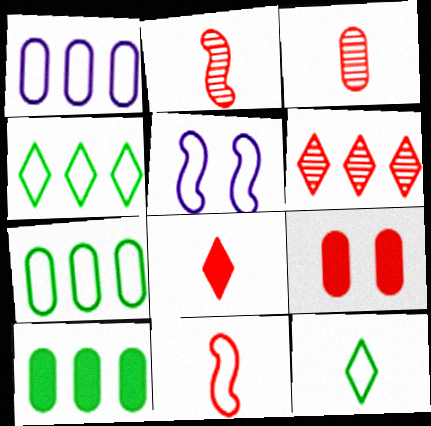[[3, 8, 11], 
[6, 9, 11]]